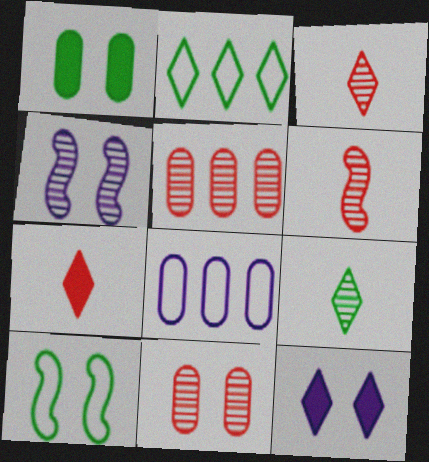[[2, 3, 12], 
[4, 5, 9], 
[10, 11, 12]]